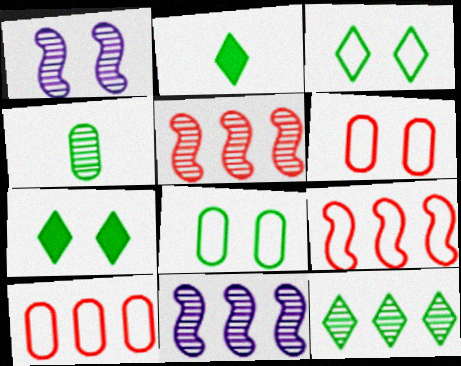[[1, 2, 10], 
[1, 6, 7], 
[2, 3, 12], 
[2, 6, 11]]